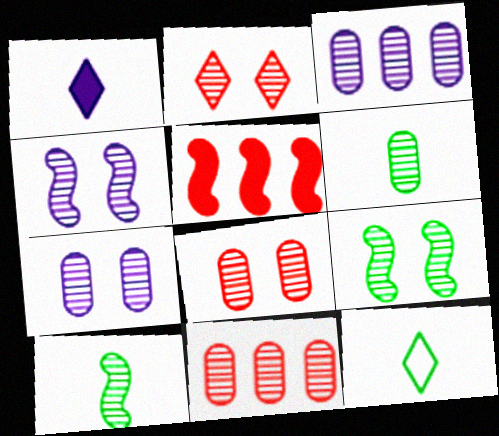[[2, 3, 10], 
[2, 7, 9], 
[3, 6, 8], 
[5, 7, 12], 
[6, 7, 11]]